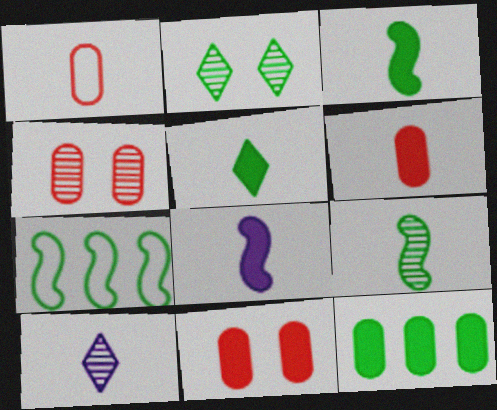[[1, 3, 10], 
[5, 6, 8], 
[7, 10, 11]]